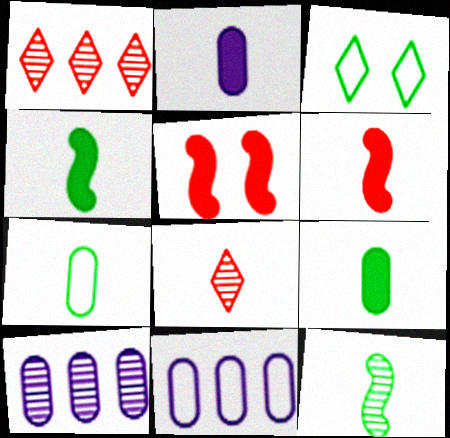[[3, 6, 10]]